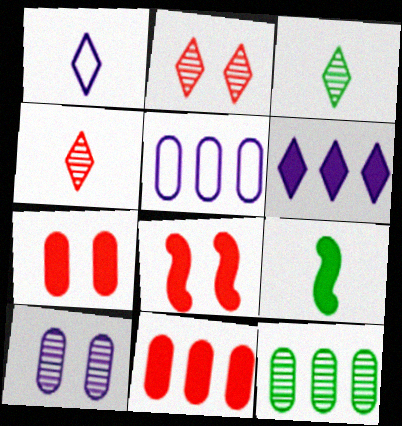[[1, 8, 12], 
[2, 5, 9], 
[3, 5, 8], 
[5, 11, 12], 
[6, 7, 9]]